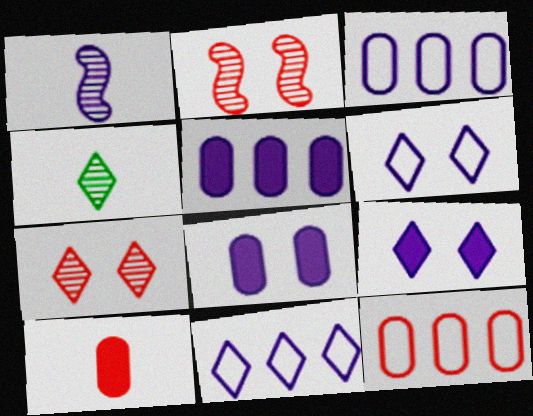[[1, 3, 9], 
[1, 5, 6], 
[1, 8, 11]]